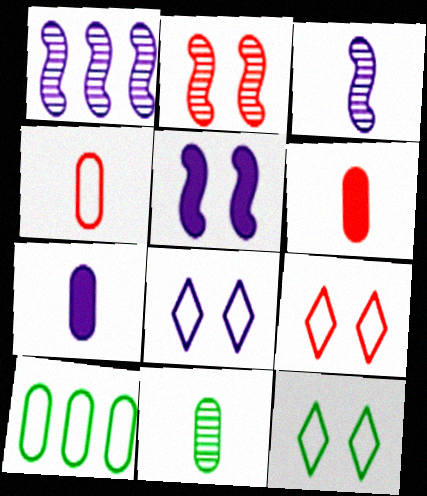[[1, 6, 12], 
[1, 7, 8], 
[4, 7, 11], 
[8, 9, 12]]